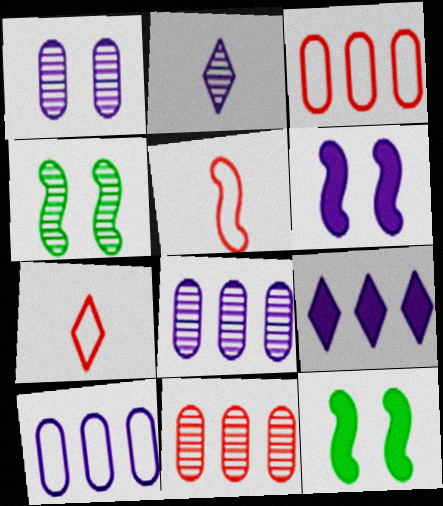[[2, 3, 12], 
[2, 4, 11], 
[2, 6, 10], 
[7, 8, 12]]